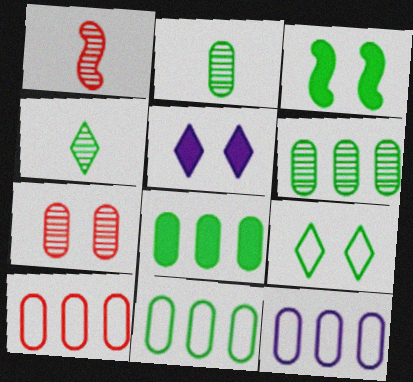[[1, 5, 11], 
[3, 4, 11], 
[6, 8, 11], 
[10, 11, 12]]